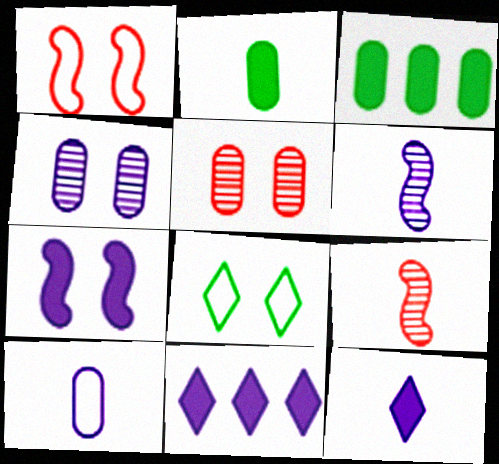[[3, 5, 10], 
[5, 7, 8], 
[6, 10, 12]]